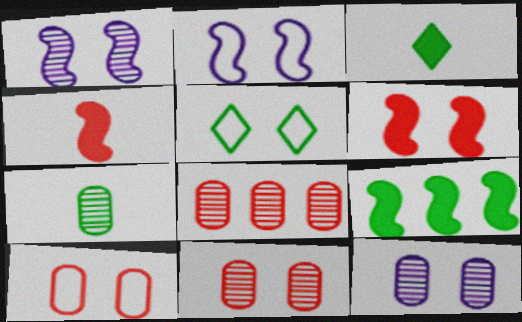[[2, 3, 8], 
[2, 5, 10], 
[5, 6, 12], 
[5, 7, 9], 
[7, 8, 12]]